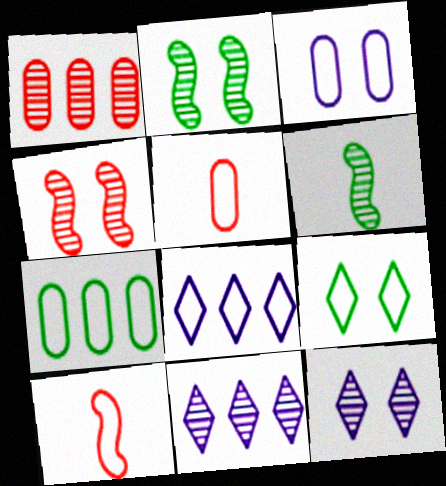[[1, 6, 12], 
[3, 5, 7]]